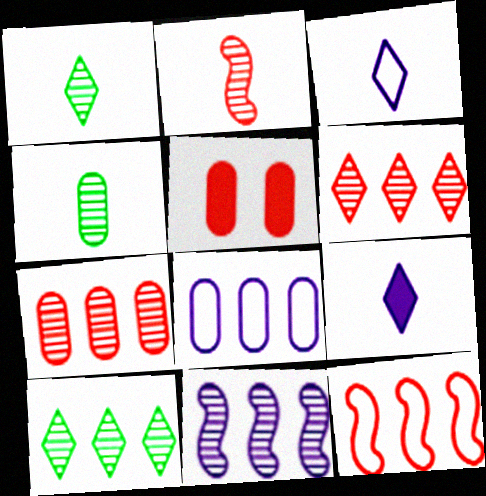[[4, 5, 8], 
[7, 10, 11]]